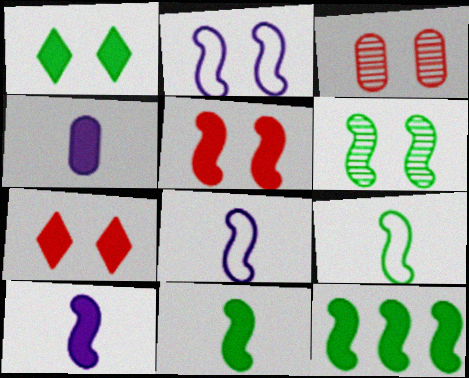[[1, 2, 3], 
[2, 5, 6], 
[4, 7, 12], 
[5, 10, 12], 
[6, 9, 12]]